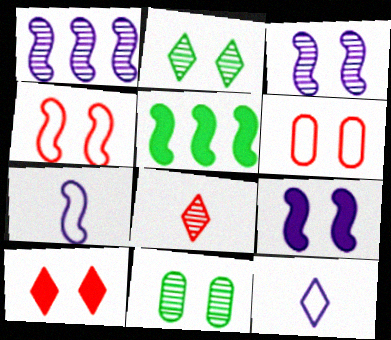[[1, 7, 9], 
[1, 8, 11], 
[2, 6, 9]]